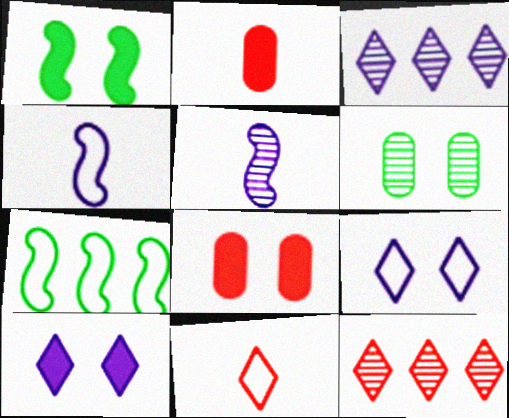[[1, 8, 10], 
[5, 6, 12]]